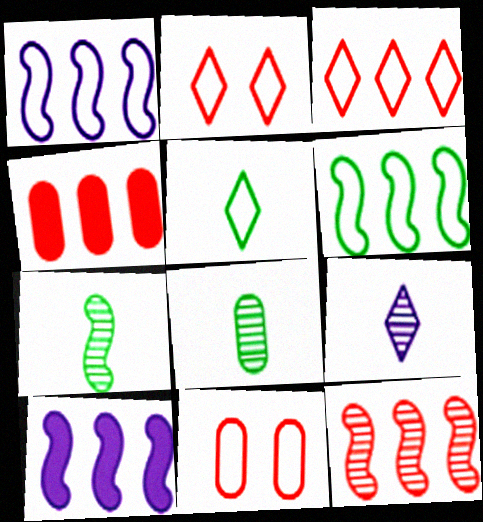[[1, 5, 11], 
[2, 8, 10], 
[3, 4, 12], 
[6, 10, 12]]